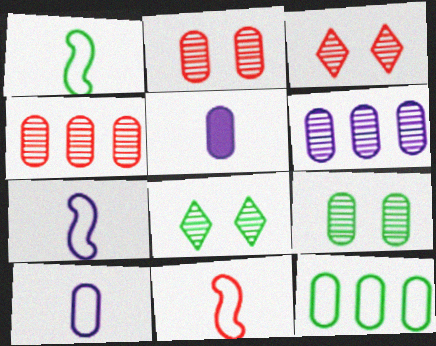[[1, 7, 11], 
[2, 5, 12]]